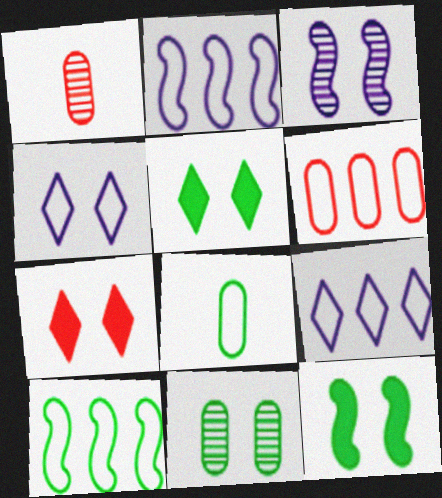[[1, 2, 5], 
[1, 9, 12], 
[6, 9, 10]]